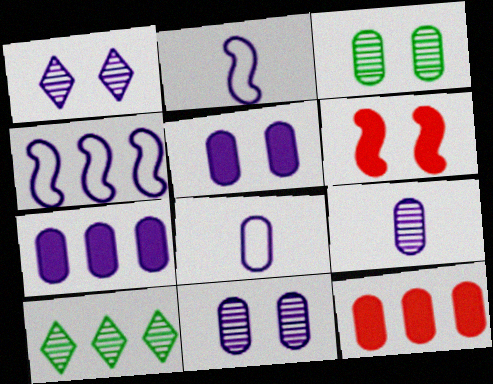[[1, 2, 7], 
[3, 8, 12], 
[4, 10, 12], 
[6, 8, 10], 
[7, 8, 11]]